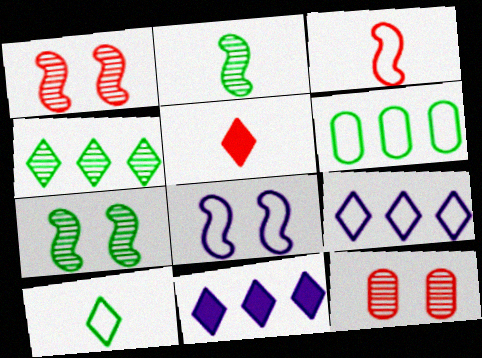[]